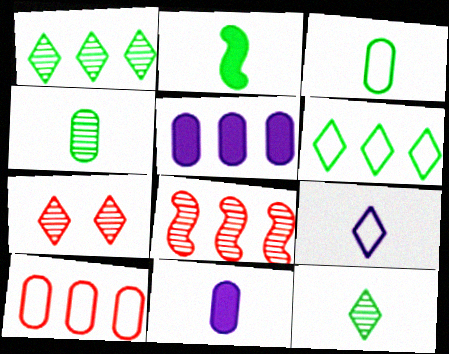[[2, 3, 12], 
[5, 6, 8]]